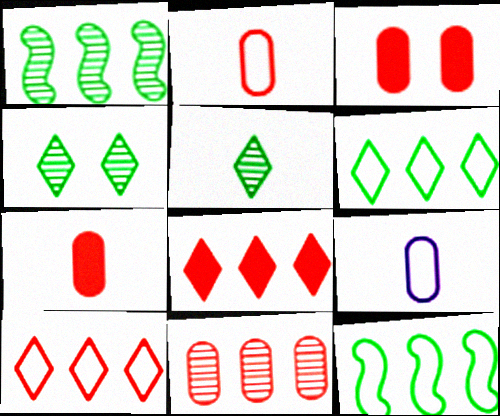[[2, 3, 11]]